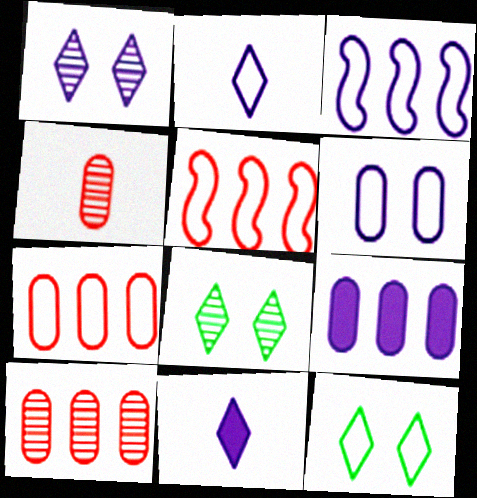[[2, 3, 6]]